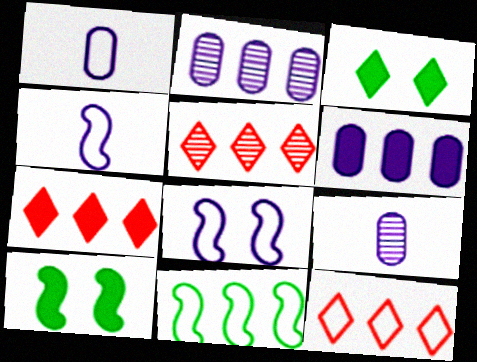[[1, 5, 10], 
[2, 7, 11], 
[5, 6, 11], 
[5, 7, 12], 
[9, 10, 12]]